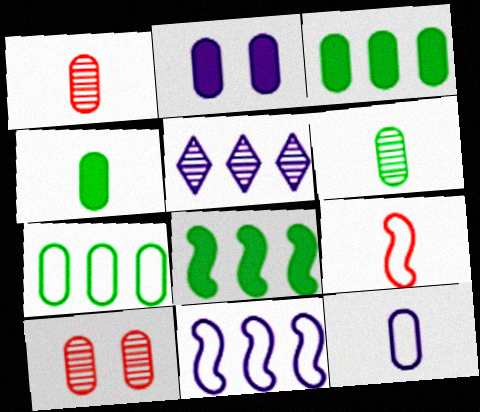[[1, 2, 7], 
[1, 4, 12], 
[3, 10, 12]]